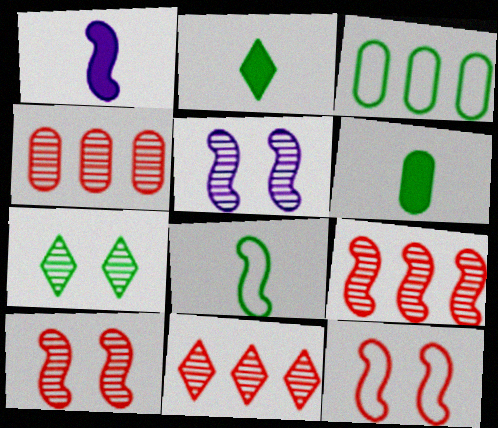[[4, 9, 11]]